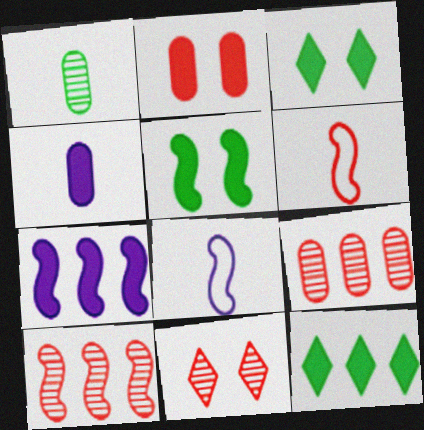[[3, 8, 9], 
[5, 8, 10]]